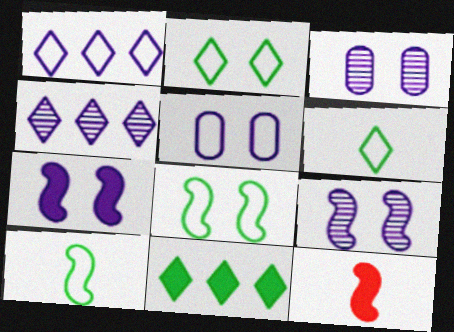[]